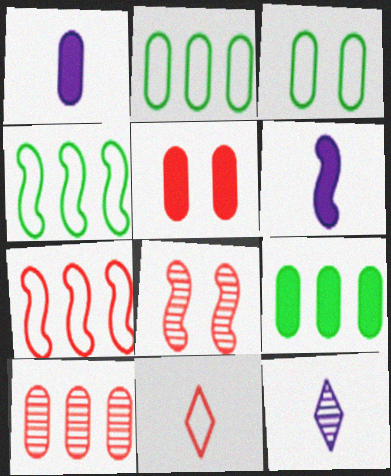[[1, 3, 10], 
[1, 5, 9], 
[4, 5, 12], 
[4, 6, 8]]